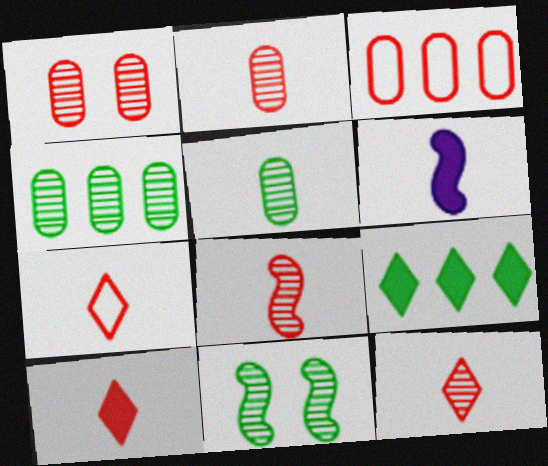[[2, 8, 12], 
[5, 6, 7], 
[7, 10, 12]]